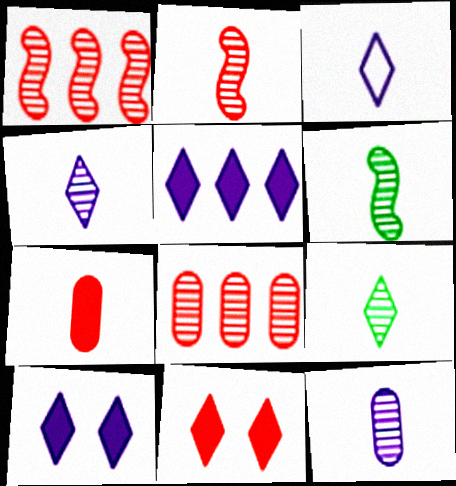[[2, 9, 12], 
[3, 6, 7]]